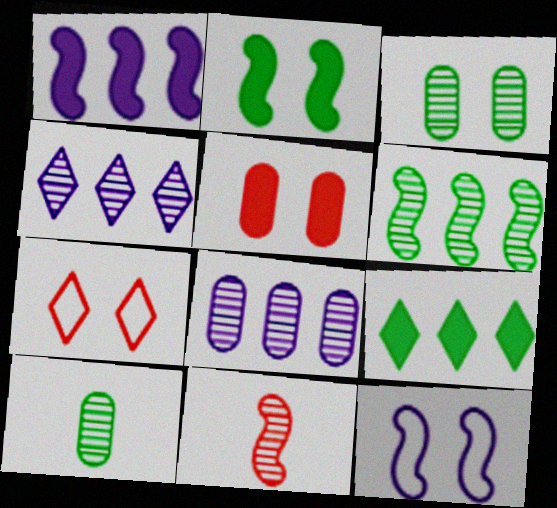[[1, 7, 10], 
[3, 4, 11]]